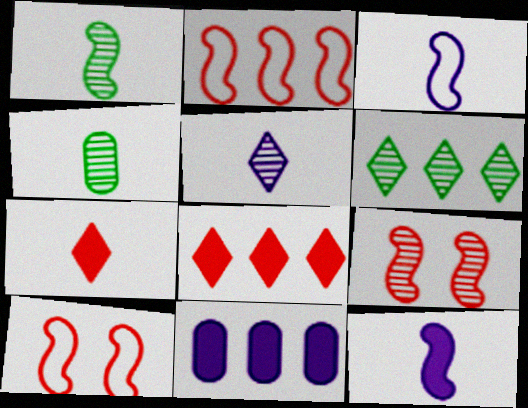[[2, 6, 11], 
[3, 4, 7]]